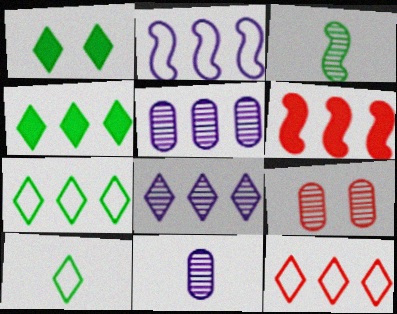[[3, 8, 9], 
[4, 8, 12], 
[5, 6, 7]]